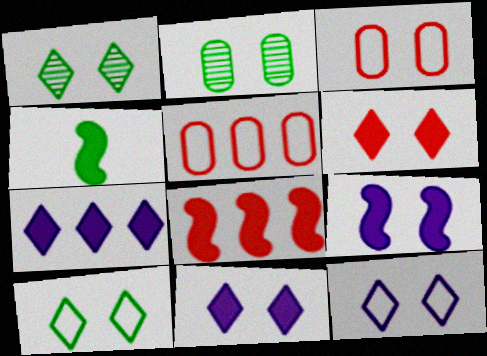[[1, 3, 9], 
[1, 6, 12], 
[4, 8, 9]]